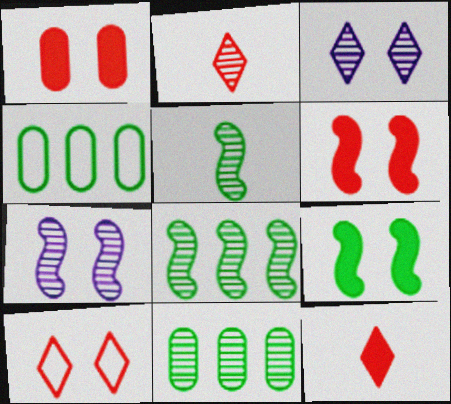[[2, 7, 11], 
[4, 7, 12]]